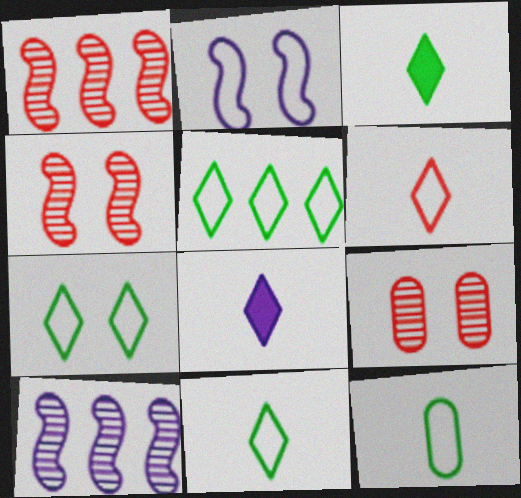[[5, 7, 11]]